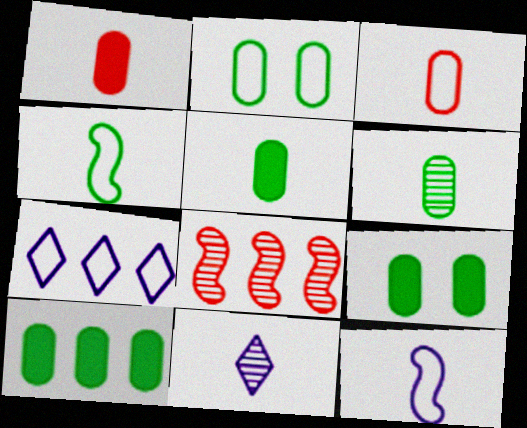[[1, 4, 11], 
[2, 6, 10], 
[5, 9, 10], 
[7, 8, 10]]